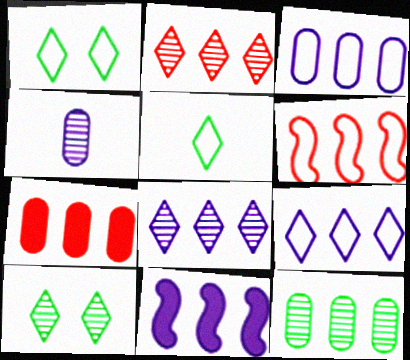[[2, 6, 7], 
[3, 7, 12], 
[3, 8, 11]]